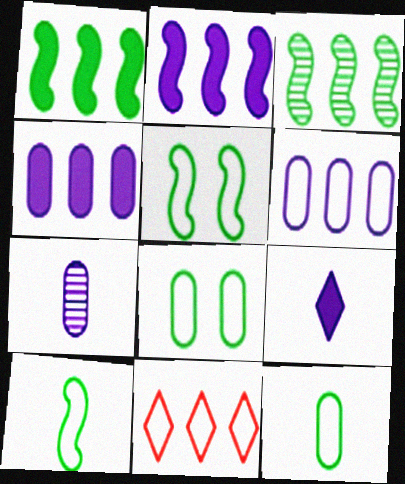[[3, 4, 11]]